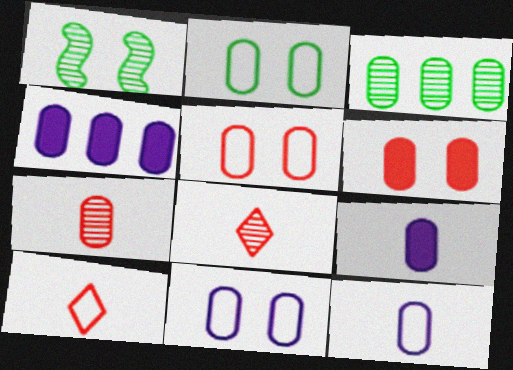[[1, 4, 10], 
[2, 4, 7], 
[2, 5, 11], 
[3, 5, 9], 
[3, 6, 12]]